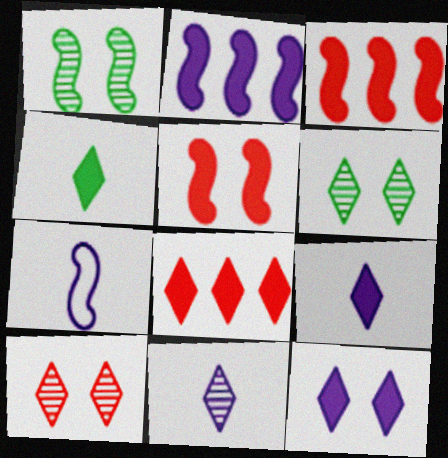[[1, 3, 7], 
[4, 8, 12]]